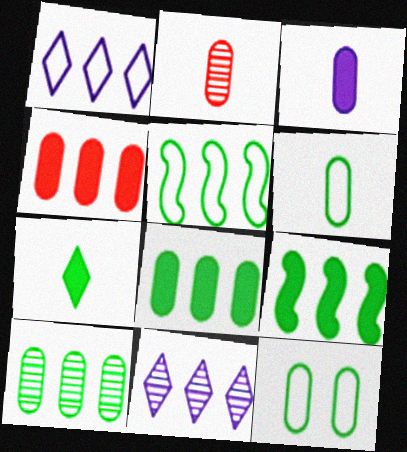[[2, 3, 6], 
[4, 5, 11]]